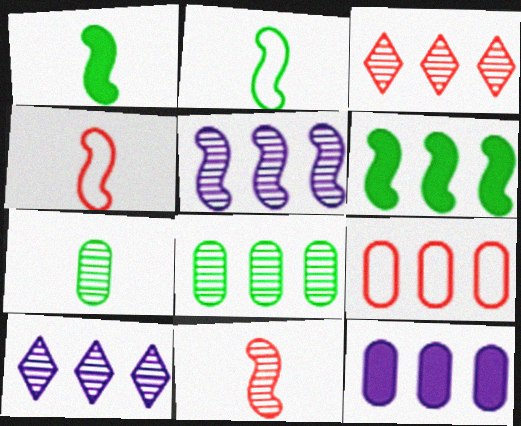[[3, 5, 8], 
[6, 9, 10], 
[8, 9, 12]]